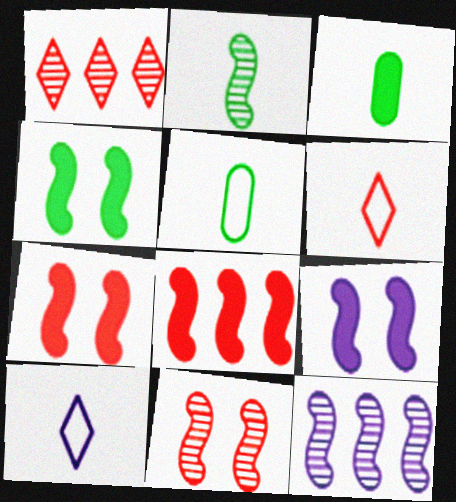[[1, 5, 9], 
[2, 11, 12], 
[4, 7, 9]]